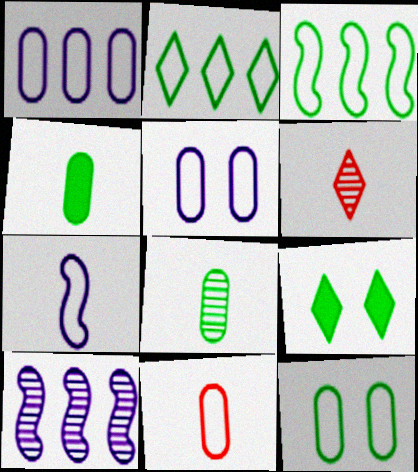[[1, 11, 12], 
[3, 8, 9], 
[4, 6, 7], 
[9, 10, 11]]